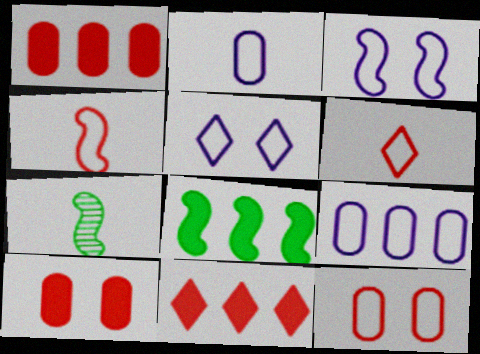[[1, 5, 7]]